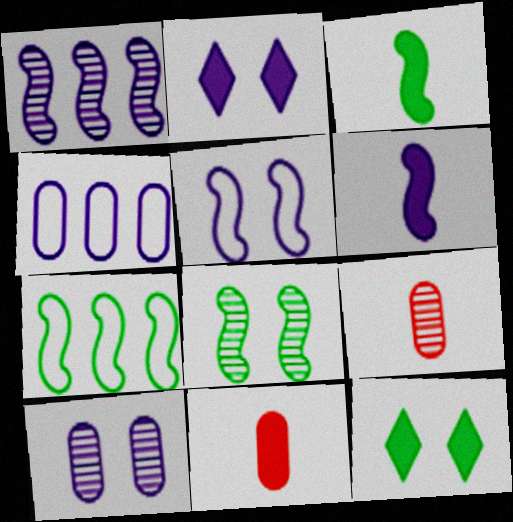[[1, 5, 6], 
[2, 5, 10], 
[2, 7, 9], 
[3, 7, 8]]